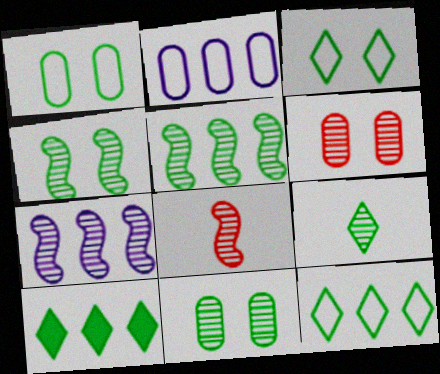[[3, 9, 10], 
[4, 7, 8], 
[5, 9, 11], 
[6, 7, 9]]